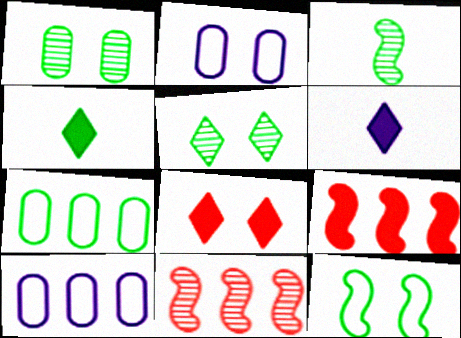[[2, 4, 11], 
[3, 8, 10]]